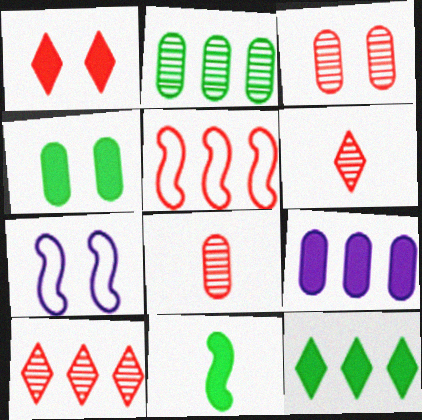[[1, 5, 8], 
[1, 9, 11], 
[4, 11, 12], 
[7, 8, 12]]